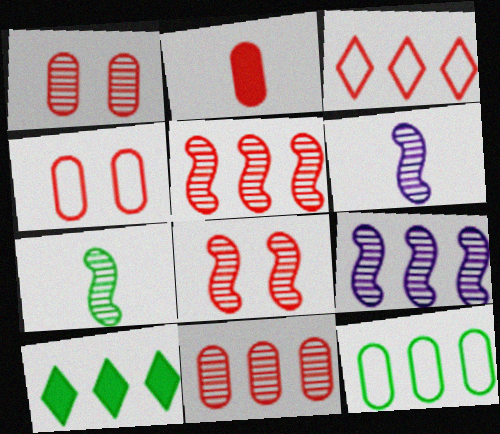[[2, 3, 8], 
[2, 4, 11], 
[4, 6, 10], 
[7, 8, 9]]